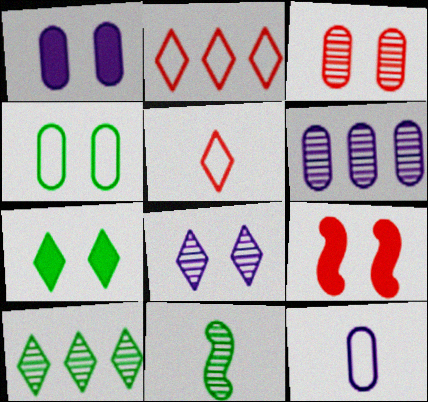[[1, 2, 11], 
[1, 3, 4], 
[1, 6, 12], 
[1, 7, 9], 
[4, 8, 9], 
[9, 10, 12]]